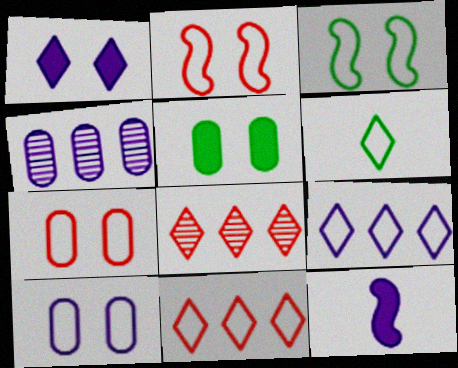[[1, 6, 8]]